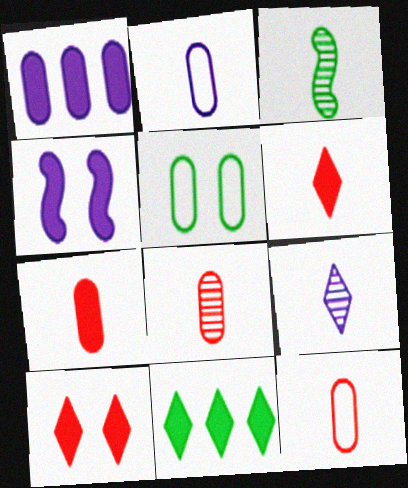[[1, 5, 8], 
[2, 3, 6], 
[3, 5, 11], 
[3, 8, 9], 
[4, 7, 11], 
[7, 8, 12]]